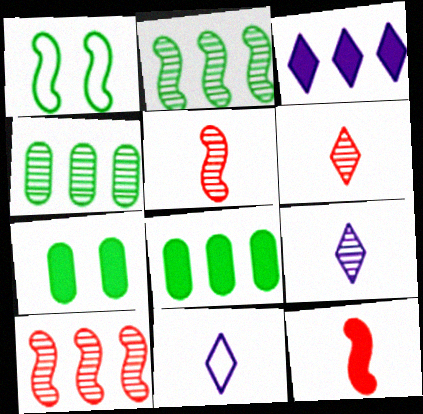[[3, 7, 12], 
[7, 10, 11]]